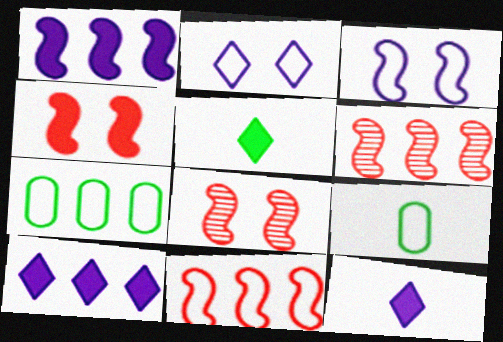[[2, 9, 11], 
[6, 7, 10], 
[7, 8, 12], 
[8, 9, 10]]